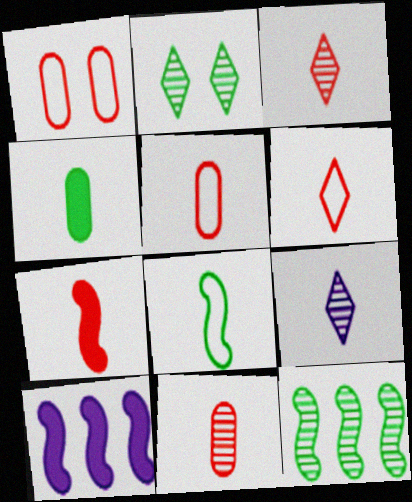[[2, 5, 10], 
[3, 5, 7], 
[6, 7, 11]]